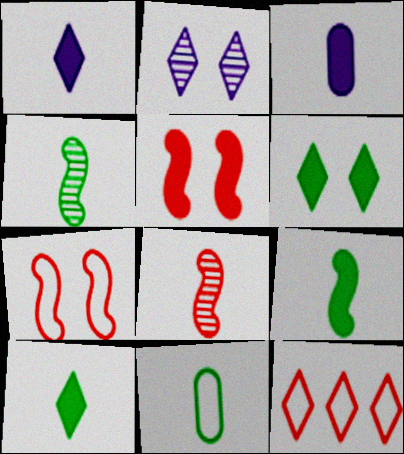[[1, 8, 11], 
[2, 10, 12], 
[4, 10, 11]]